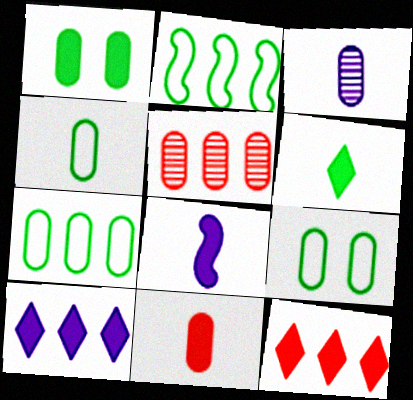[[1, 8, 12], 
[2, 5, 10], 
[3, 4, 11], 
[4, 7, 9], 
[6, 8, 11]]